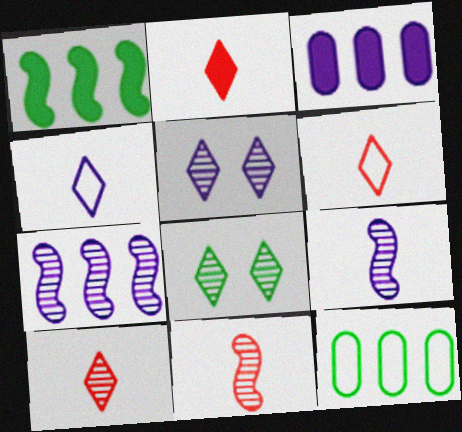[[2, 6, 10]]